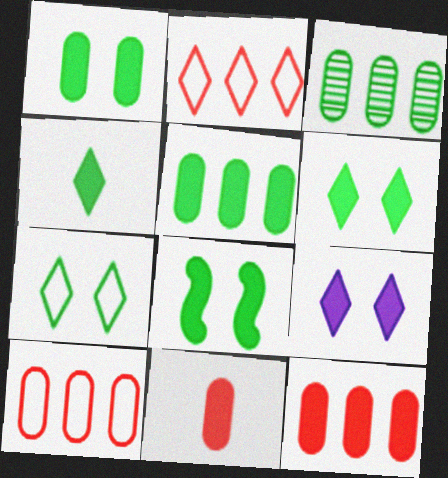[[1, 6, 8], 
[4, 5, 8]]